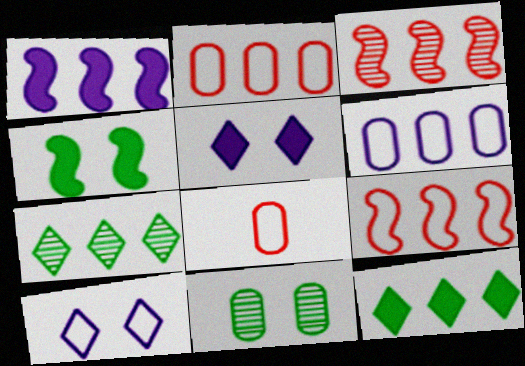[[1, 2, 7], 
[3, 6, 12]]